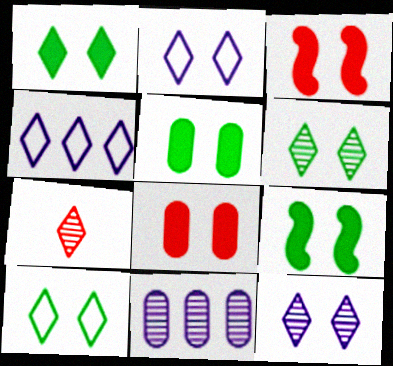[[1, 4, 7], 
[1, 5, 9], 
[1, 6, 10]]